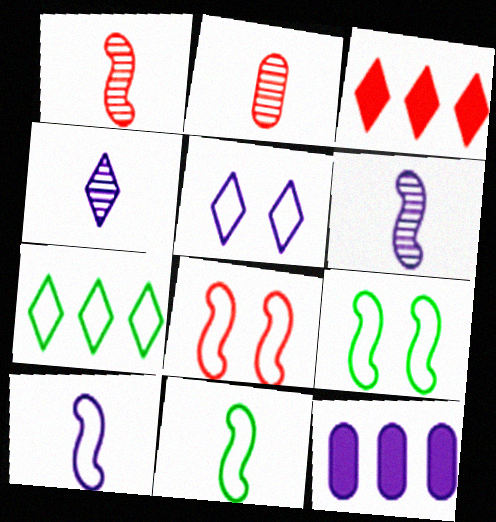[[2, 3, 8], 
[5, 6, 12]]